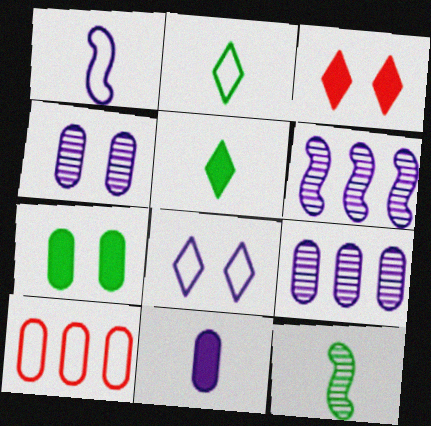[[6, 8, 11]]